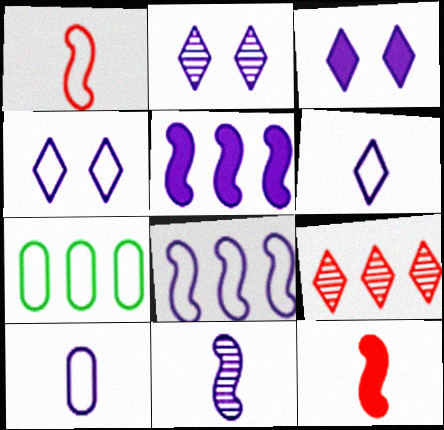[[1, 4, 7], 
[2, 3, 4], 
[2, 5, 10], 
[2, 7, 12], 
[4, 8, 10], 
[5, 7, 9]]